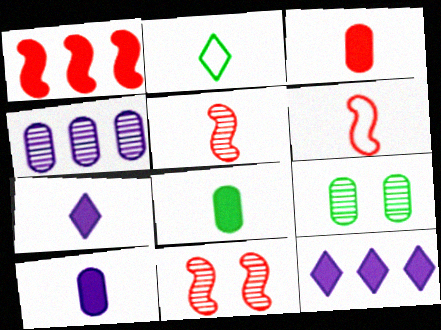[[1, 6, 11], 
[2, 5, 10], 
[3, 8, 10], 
[6, 9, 12]]